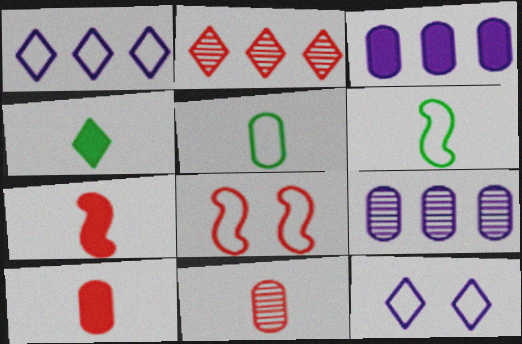[[1, 5, 8], 
[2, 4, 12], 
[2, 8, 10], 
[4, 8, 9]]